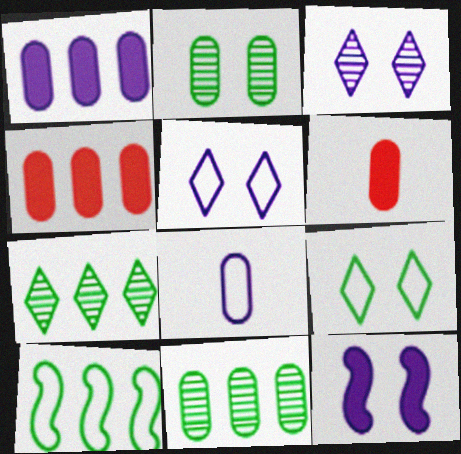[[2, 4, 8], 
[3, 6, 10]]